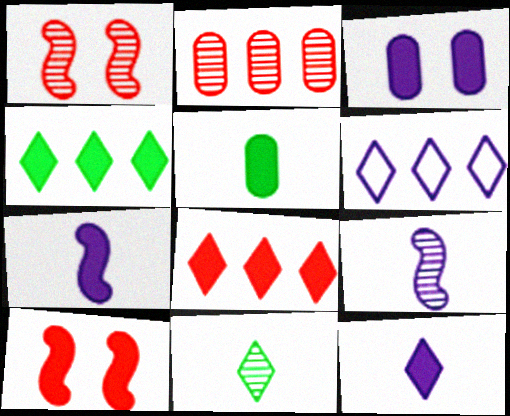[[1, 5, 6], 
[3, 6, 9]]